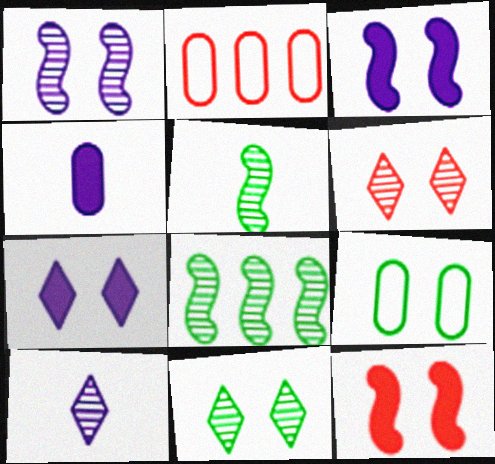[[2, 5, 7], 
[3, 6, 9]]